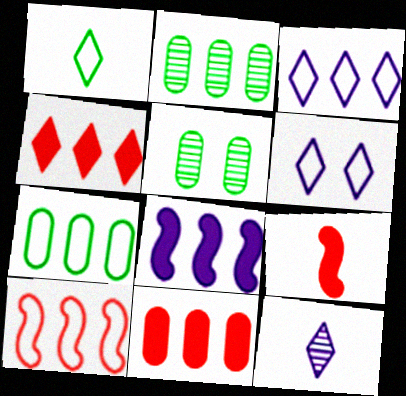[[2, 6, 9], 
[3, 5, 9], 
[3, 7, 10]]